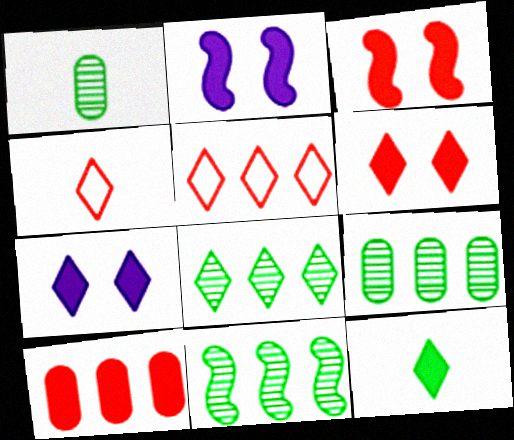[[1, 2, 5], 
[2, 4, 9], 
[2, 10, 12], 
[4, 7, 8], 
[8, 9, 11]]